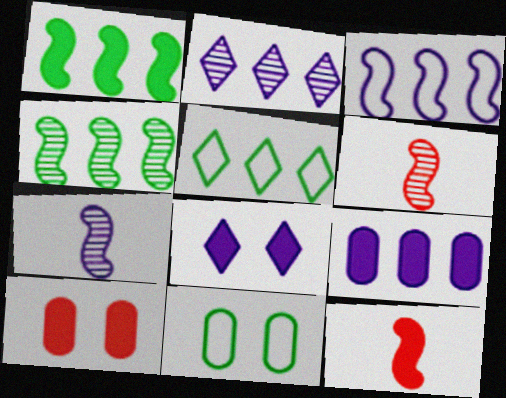[[2, 3, 9], 
[2, 11, 12], 
[5, 7, 10]]